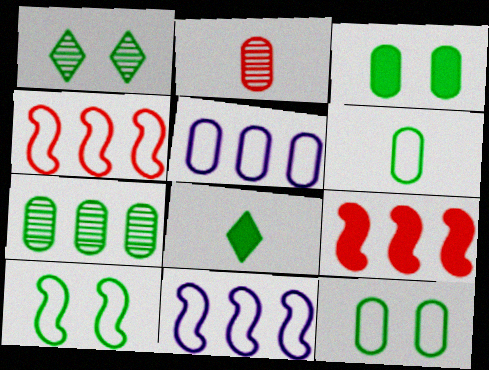[[1, 3, 10], 
[2, 3, 5], 
[3, 6, 7], 
[7, 8, 10]]